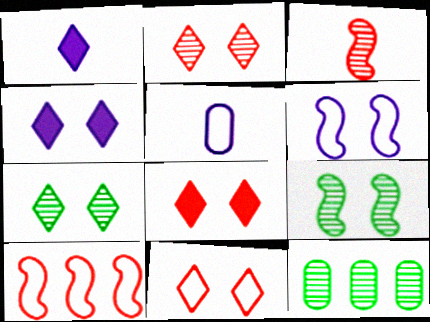[[2, 8, 11], 
[4, 7, 11]]